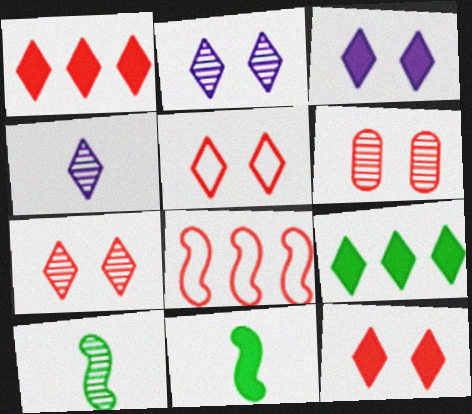[[4, 5, 9], 
[5, 7, 12]]